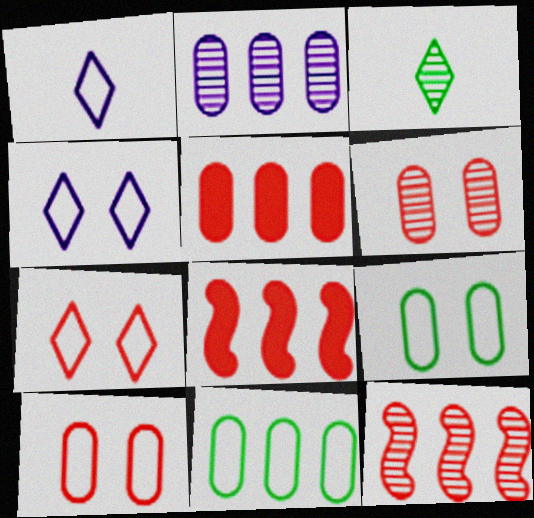[[2, 5, 11]]